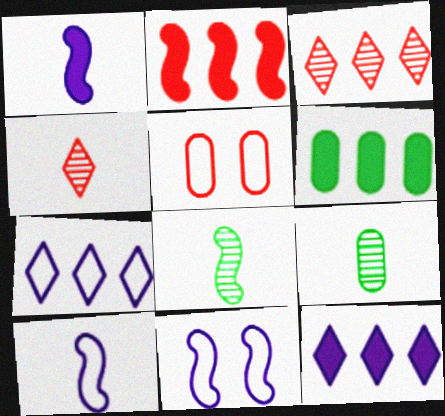[[2, 4, 5], 
[2, 6, 12], 
[2, 8, 11], 
[4, 6, 11], 
[5, 8, 12]]